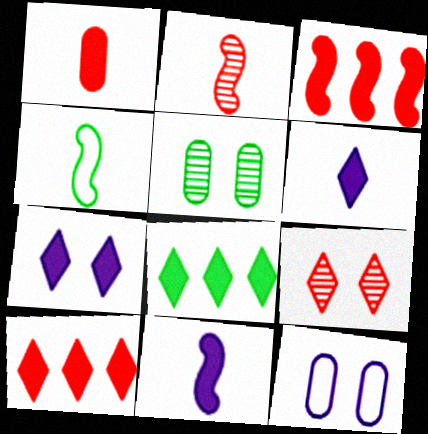[[2, 4, 11], 
[2, 8, 12], 
[4, 5, 8]]